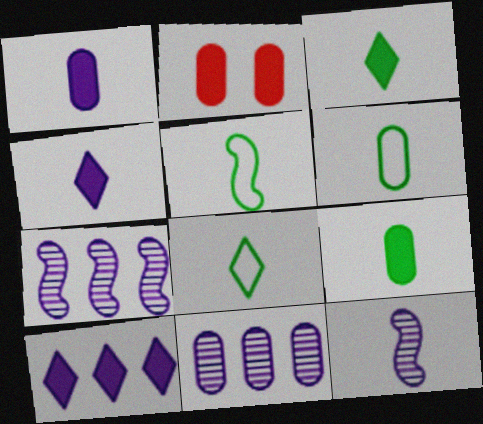[[2, 6, 11], 
[2, 7, 8], 
[5, 6, 8]]